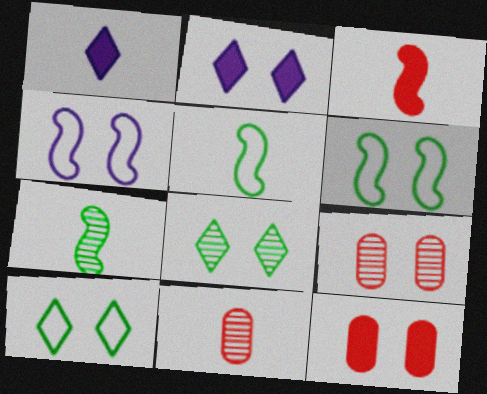[[1, 5, 11], 
[2, 6, 9], 
[4, 8, 12]]